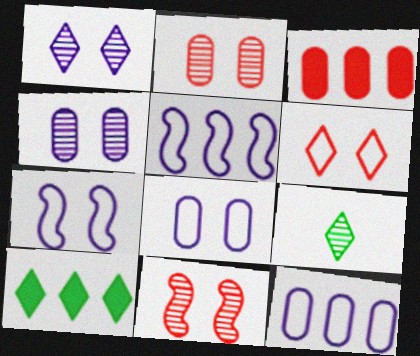[[3, 7, 9]]